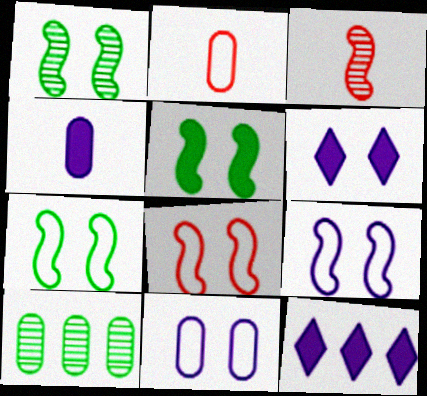[[1, 2, 12], 
[1, 5, 7], 
[7, 8, 9]]